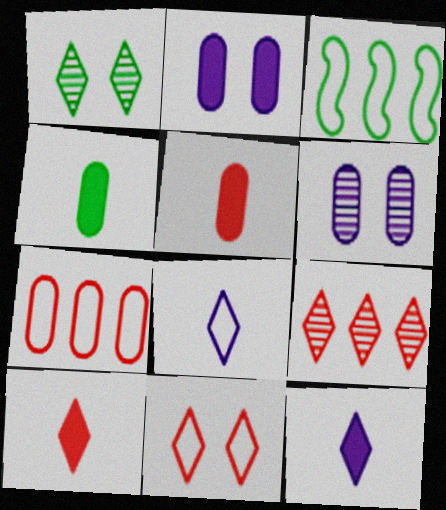[[1, 3, 4], 
[3, 6, 10], 
[4, 6, 7], 
[9, 10, 11]]